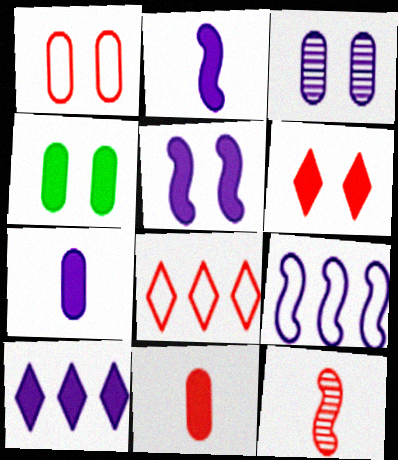[[1, 3, 4], 
[4, 5, 6], 
[5, 7, 10]]